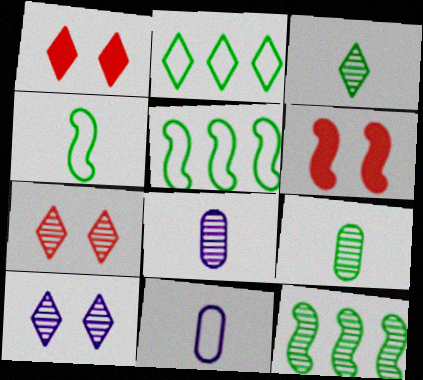[[1, 5, 8], 
[1, 11, 12], 
[2, 6, 8], 
[7, 8, 12]]